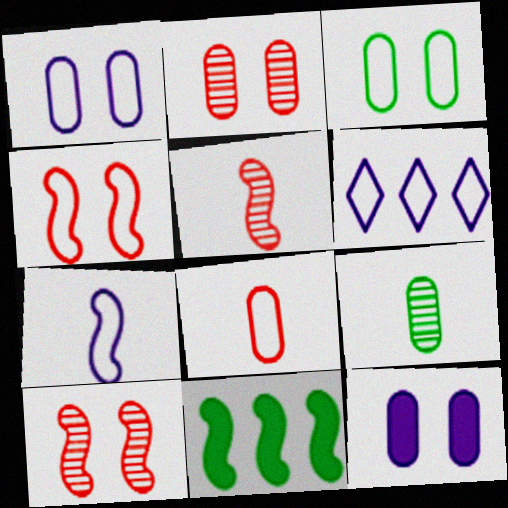[[1, 6, 7], 
[2, 3, 12], 
[7, 10, 11]]